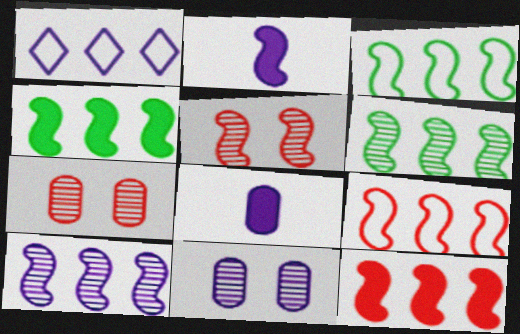[[1, 2, 11], 
[2, 3, 5], 
[3, 4, 6], 
[3, 10, 12], 
[4, 9, 10]]